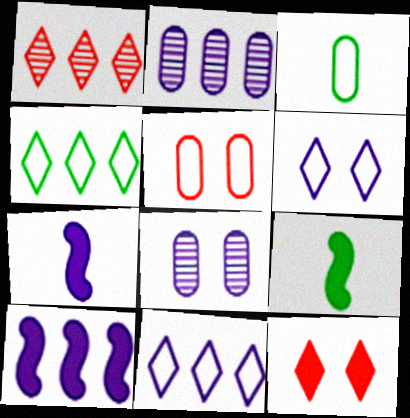[[2, 6, 7], 
[2, 10, 11], 
[7, 8, 11]]